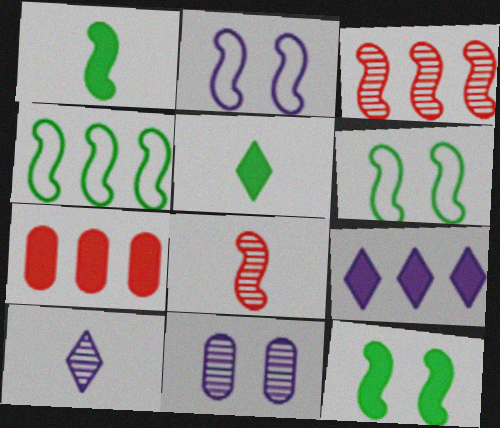[[1, 2, 3], 
[6, 7, 10]]